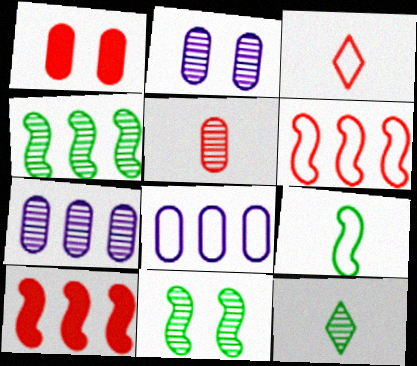[]